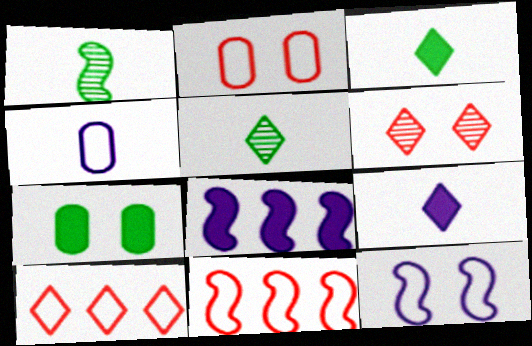[[2, 5, 8], 
[6, 7, 12]]